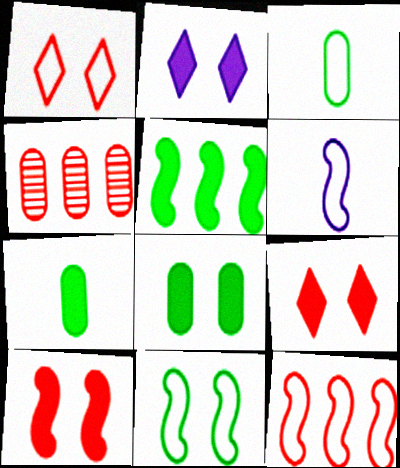[[2, 8, 10], 
[6, 11, 12]]